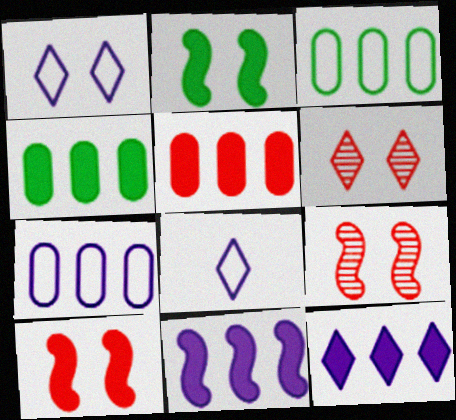[[4, 8, 9]]